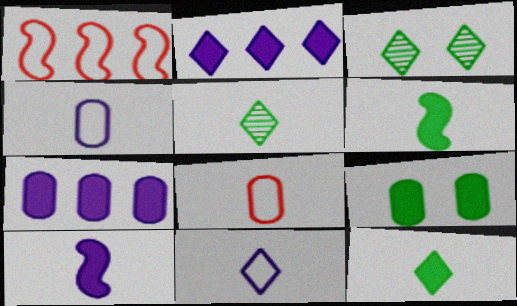[[5, 8, 10]]